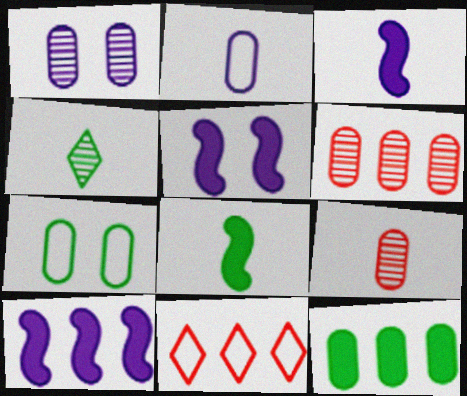[[1, 8, 11], 
[3, 5, 10]]